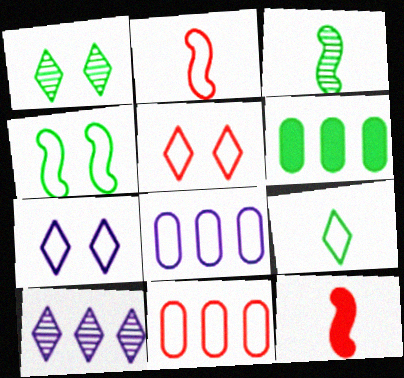[[1, 8, 12], 
[2, 5, 11]]